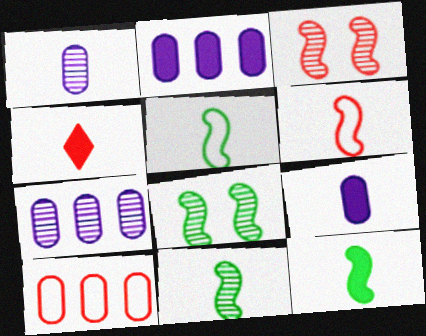[[1, 4, 5], 
[3, 4, 10], 
[4, 9, 12], 
[5, 11, 12]]